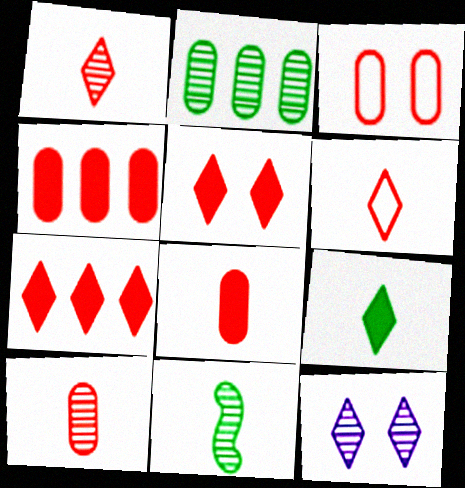[[3, 4, 10]]